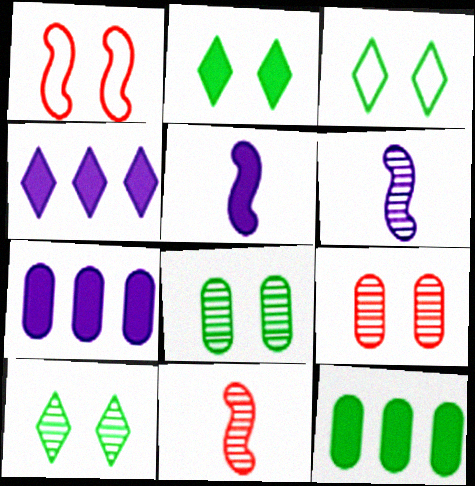[[2, 3, 10], 
[3, 7, 11]]